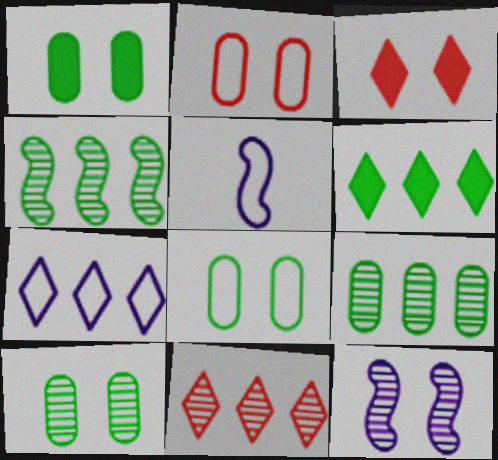[[1, 5, 11], 
[1, 8, 10], 
[3, 5, 9], 
[3, 8, 12], 
[6, 7, 11]]